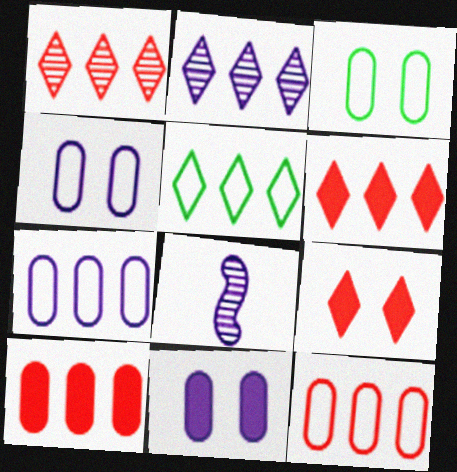[[2, 5, 6], 
[3, 6, 8]]